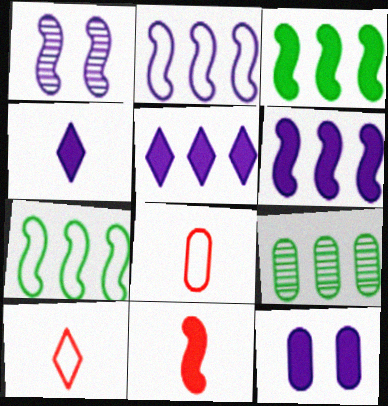[[1, 7, 11], 
[4, 6, 12], 
[8, 9, 12]]